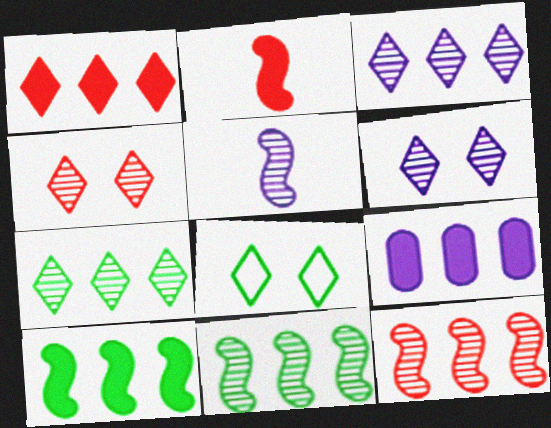[[1, 9, 10]]